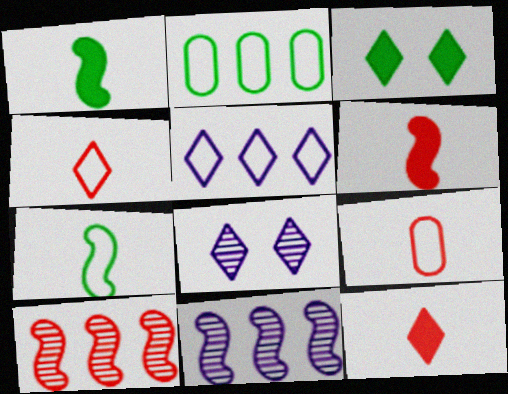[[2, 6, 8], 
[3, 9, 11]]